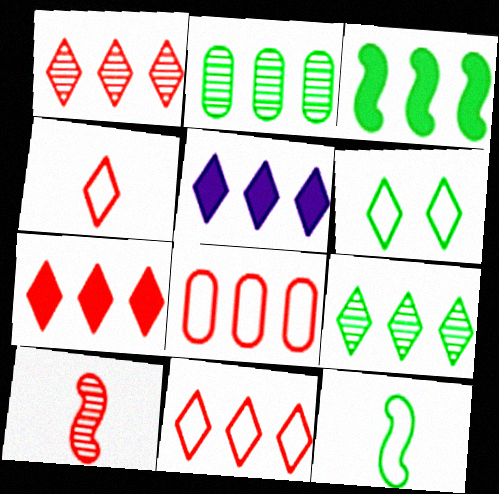[[1, 7, 11], 
[5, 9, 11]]